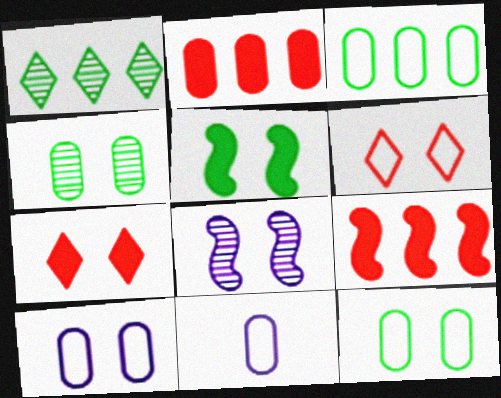[[2, 4, 11], 
[7, 8, 12]]